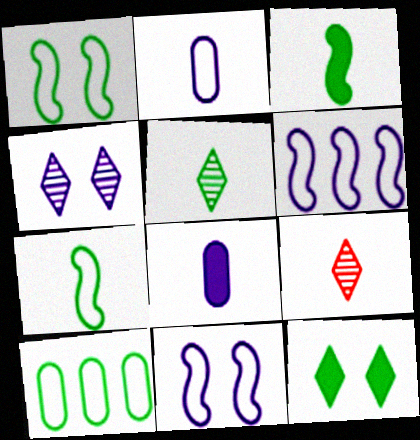[[2, 3, 9], 
[4, 6, 8], 
[7, 8, 9]]